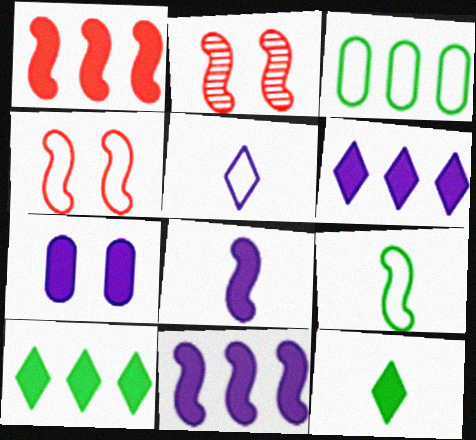[[1, 7, 12], 
[2, 9, 11], 
[3, 4, 5], 
[6, 7, 8]]